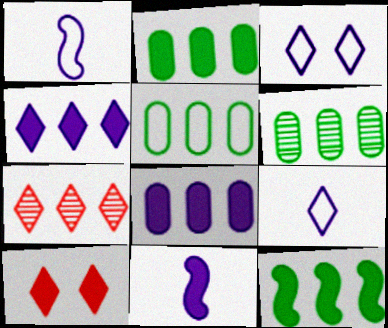[[1, 6, 10], 
[2, 5, 6], 
[2, 10, 11]]